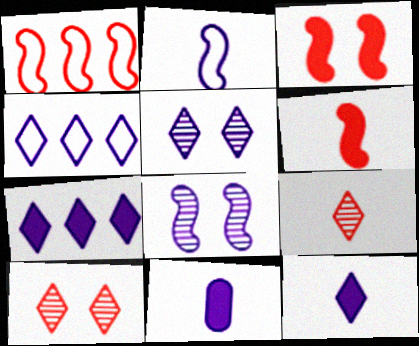[[4, 5, 12], 
[4, 8, 11]]